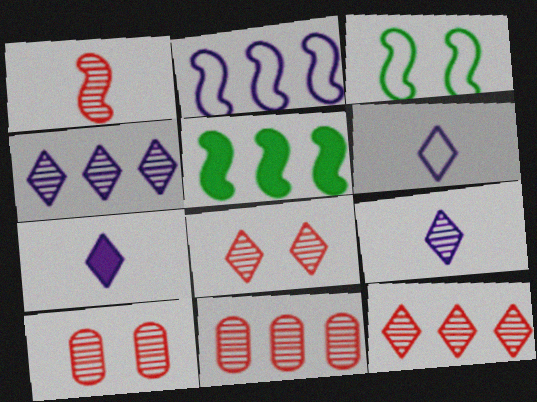[[1, 8, 11], 
[1, 10, 12], 
[3, 7, 11], 
[5, 6, 10], 
[6, 7, 9]]